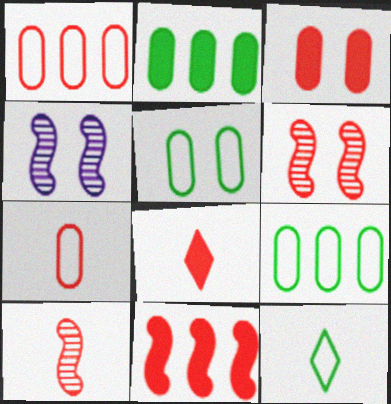[[1, 6, 8], 
[3, 8, 11], 
[4, 8, 9], 
[7, 8, 10]]